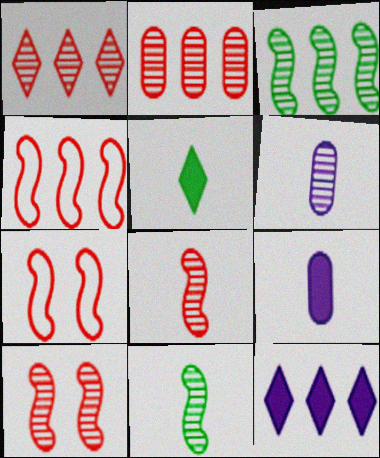[]